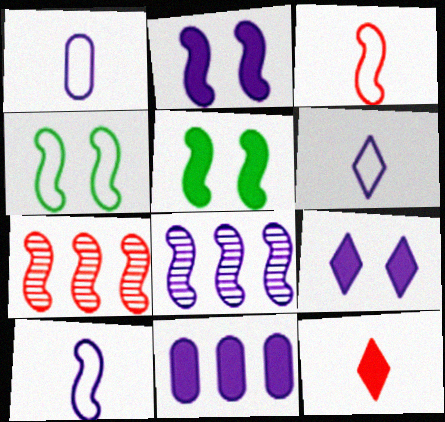[[1, 6, 10], 
[1, 8, 9], 
[2, 8, 10], 
[3, 5, 8], 
[5, 7, 10], 
[5, 11, 12]]